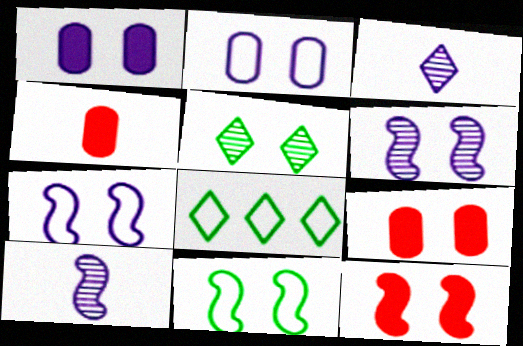[[2, 5, 12], 
[4, 6, 8], 
[5, 7, 9], 
[6, 11, 12], 
[8, 9, 10]]